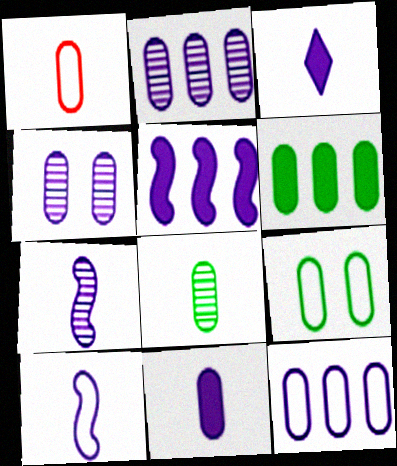[[1, 4, 6], 
[1, 8, 11], 
[1, 9, 12], 
[4, 11, 12], 
[6, 8, 9]]